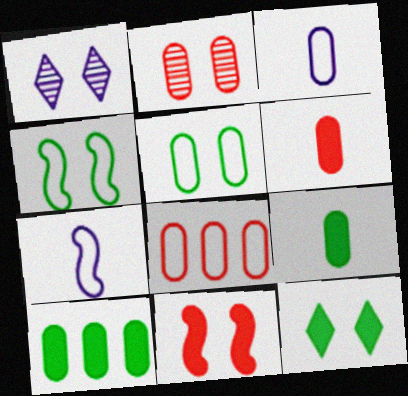[[1, 5, 11], 
[2, 3, 10], 
[2, 6, 8], 
[3, 5, 8]]